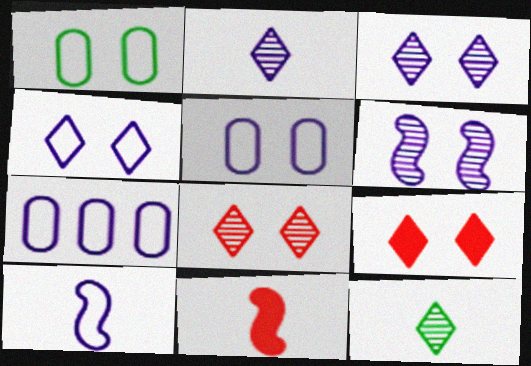[[1, 6, 9], 
[4, 7, 10]]